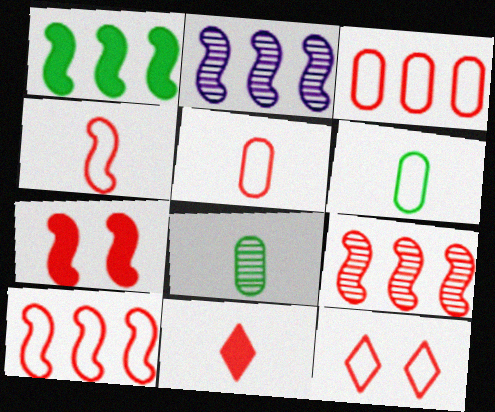[[1, 2, 10], 
[3, 4, 12], 
[4, 7, 9], 
[5, 10, 12]]